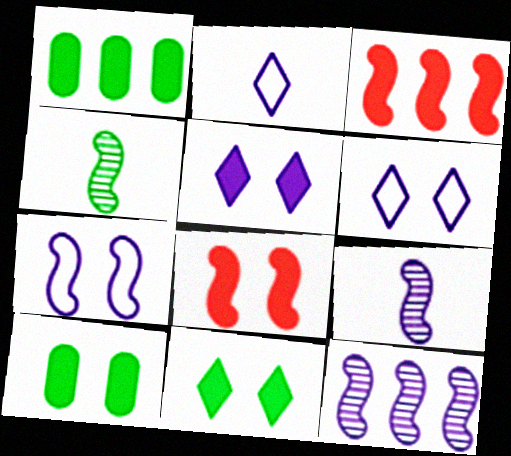[[3, 4, 7], 
[5, 8, 10]]